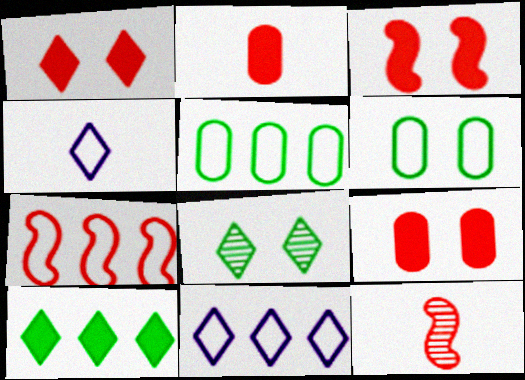[[1, 3, 9], 
[3, 7, 12], 
[4, 6, 7], 
[5, 7, 11]]